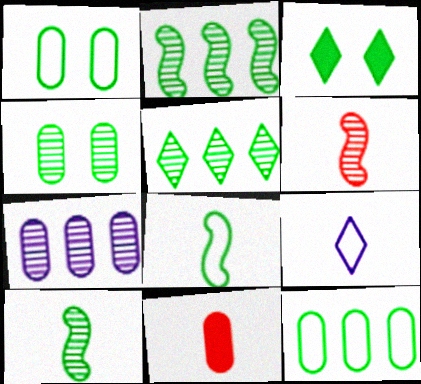[[1, 7, 11], 
[3, 10, 12], 
[4, 5, 10], 
[9, 10, 11]]